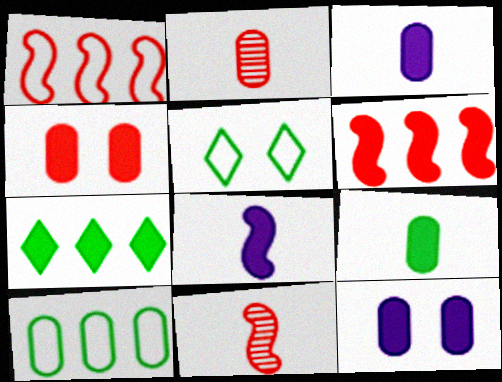[[2, 10, 12], 
[4, 7, 8]]